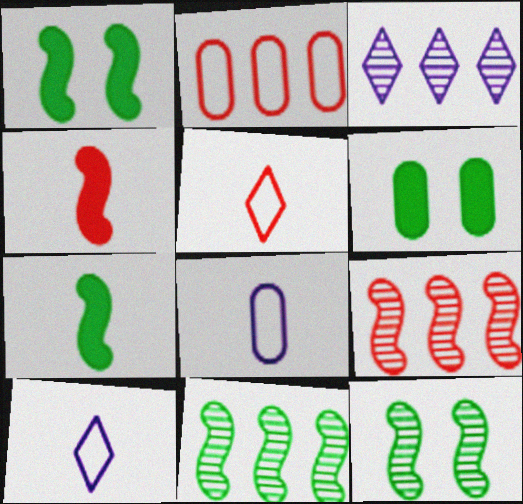[[6, 9, 10]]